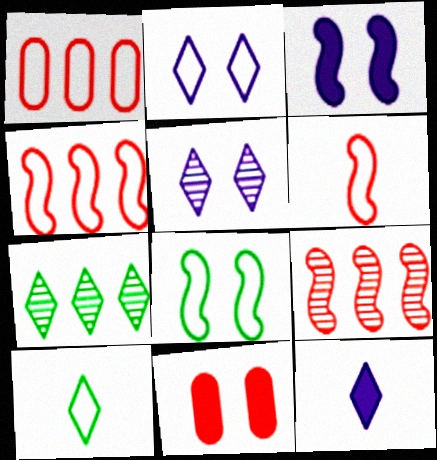[[5, 8, 11]]